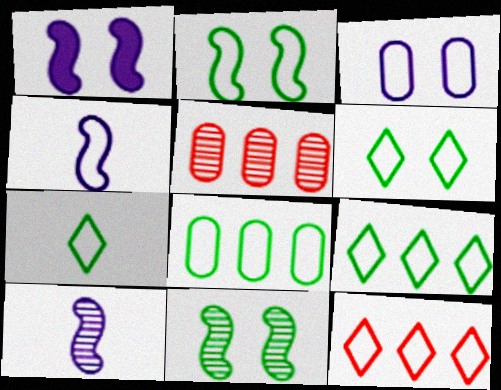[[1, 5, 7], 
[2, 7, 8], 
[6, 7, 9]]